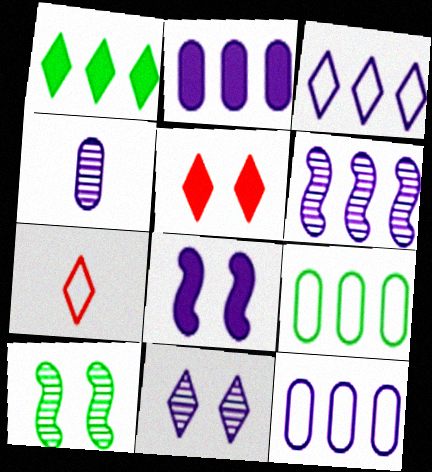[[1, 7, 11], 
[2, 3, 6], 
[2, 7, 10], 
[3, 4, 8], 
[4, 6, 11]]